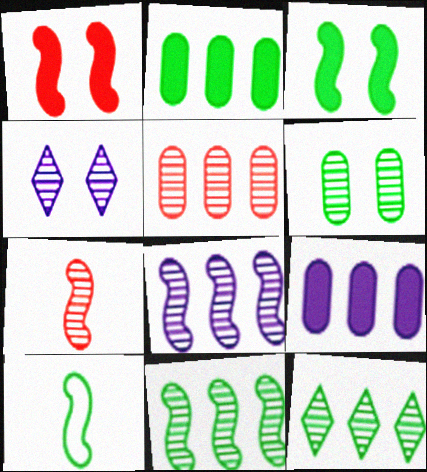[[1, 8, 10], 
[3, 10, 11], 
[5, 8, 12]]